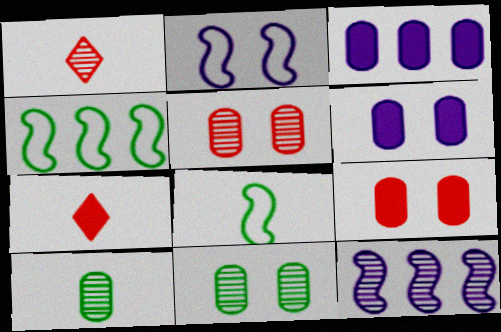[[1, 4, 6], 
[1, 11, 12]]